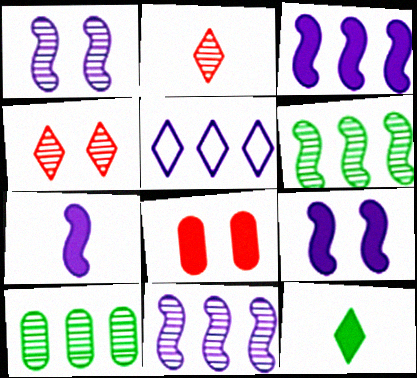[[1, 2, 10], 
[3, 7, 9], 
[3, 8, 12], 
[4, 5, 12]]